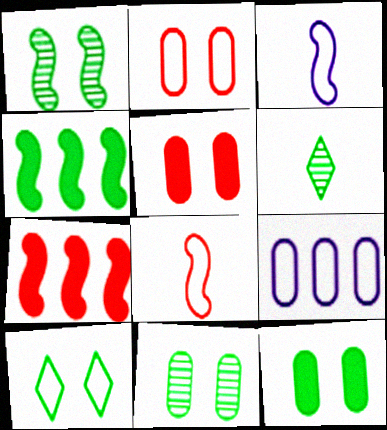[[1, 3, 7], 
[1, 10, 12], 
[8, 9, 10]]